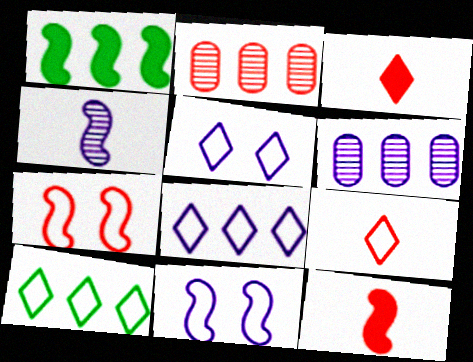[[1, 2, 8], 
[1, 4, 7], 
[2, 3, 7], 
[5, 9, 10]]